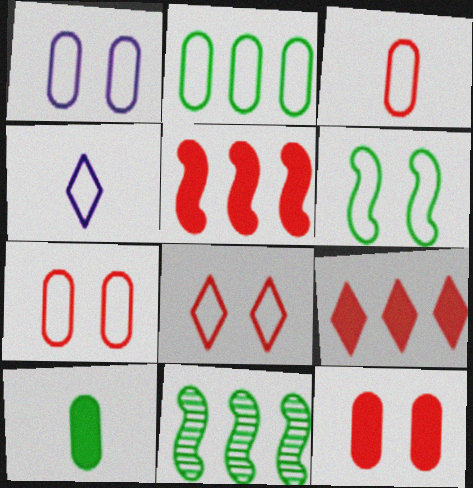[[1, 2, 3], 
[1, 6, 8], 
[4, 11, 12]]